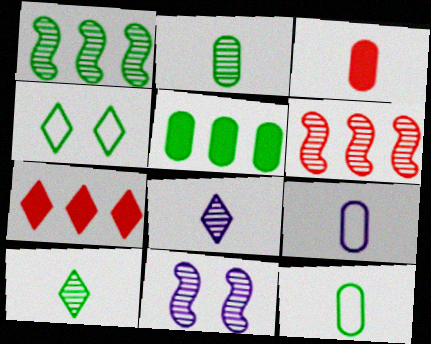[[2, 3, 9], 
[4, 7, 8], 
[7, 11, 12]]